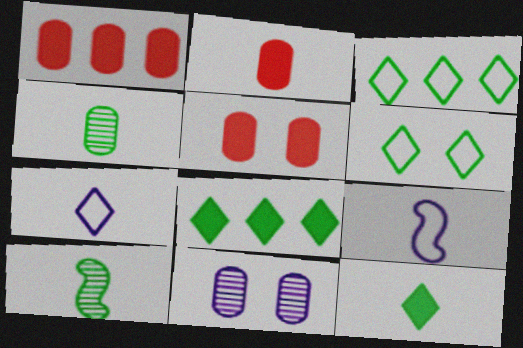[[1, 2, 5], 
[2, 7, 10]]